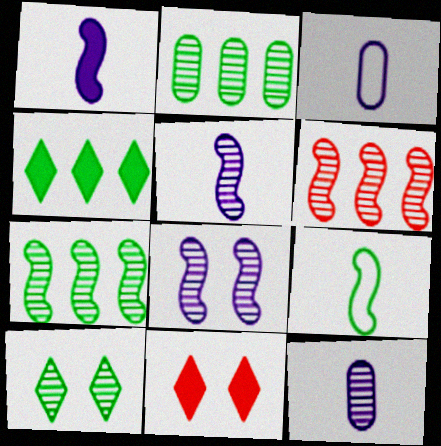[[3, 7, 11], 
[6, 10, 12]]